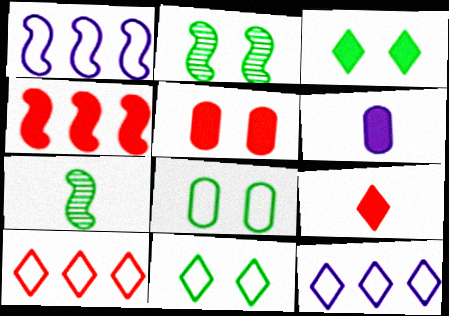[[2, 3, 8], 
[2, 6, 10], 
[3, 4, 6], 
[4, 5, 9], 
[5, 7, 12]]